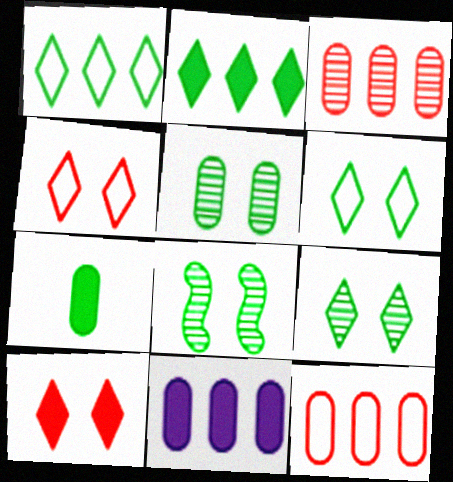[[1, 7, 8], 
[5, 8, 9]]